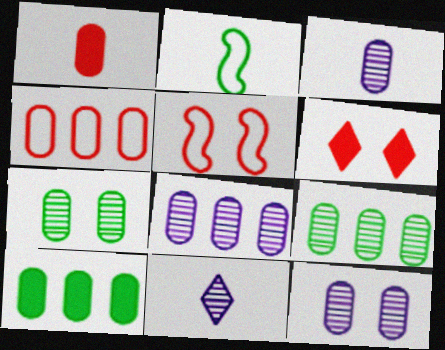[[1, 2, 11], 
[2, 6, 8], 
[3, 8, 12], 
[4, 8, 10], 
[5, 10, 11]]